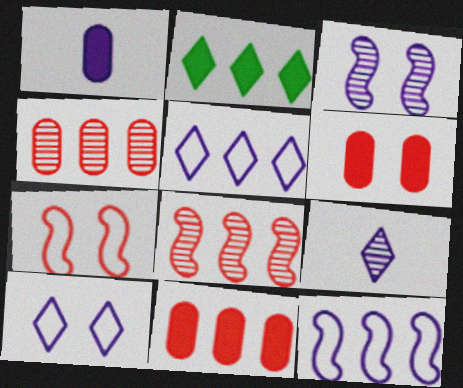[[1, 3, 5], 
[2, 4, 12]]